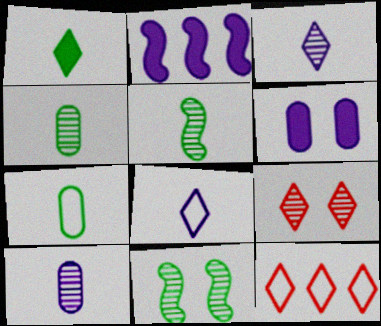[[1, 5, 7], 
[2, 7, 9], 
[5, 6, 12]]